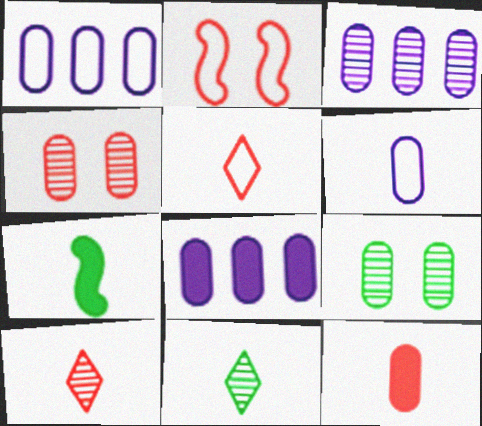[[1, 3, 8], 
[1, 9, 12], 
[2, 8, 11], 
[6, 7, 10]]